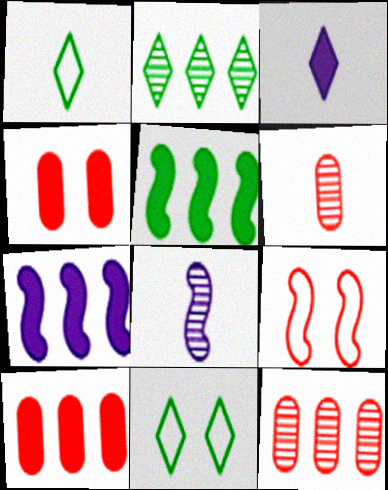[[3, 4, 5], 
[5, 8, 9], 
[6, 7, 11], 
[8, 10, 11]]